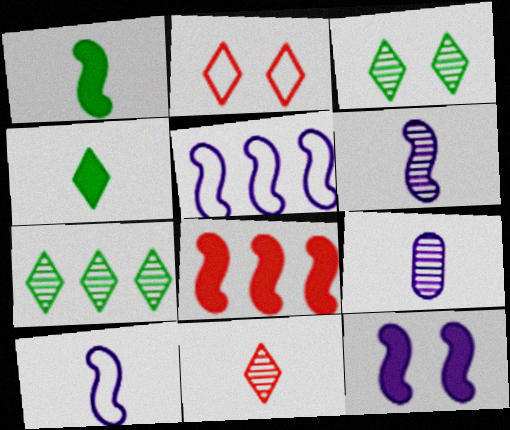[[1, 8, 12], 
[5, 6, 12]]